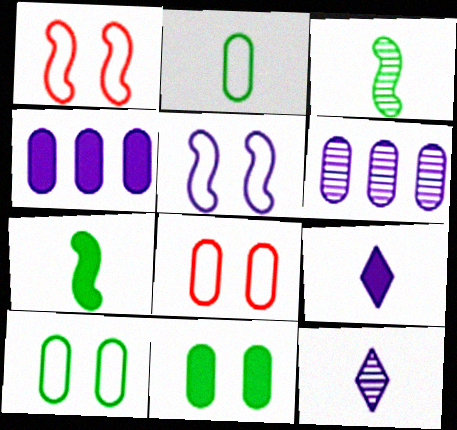[[4, 5, 12], 
[5, 6, 9]]